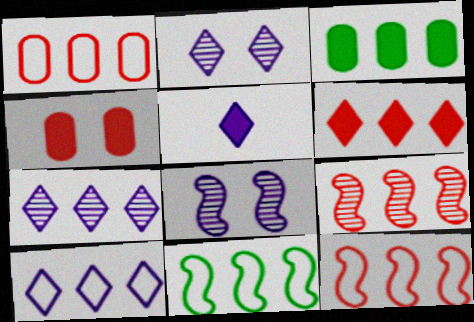[[1, 6, 9], 
[1, 10, 11], 
[2, 5, 10], 
[3, 7, 12], 
[3, 9, 10]]